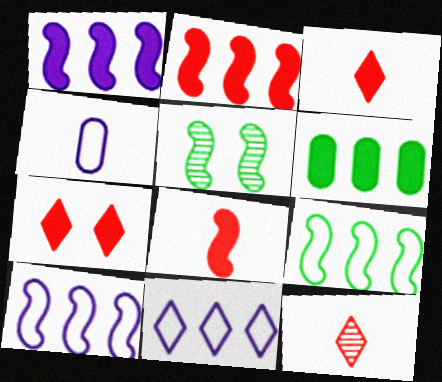[[5, 8, 10]]